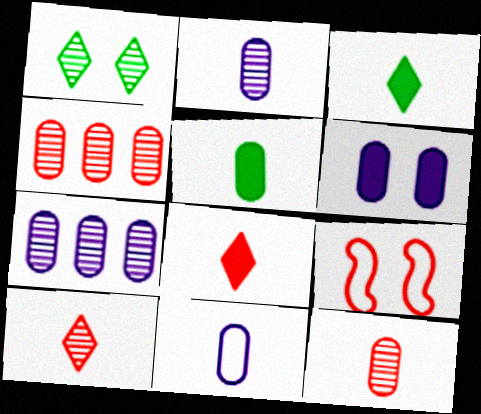[[1, 6, 9], 
[3, 7, 9], 
[4, 8, 9], 
[5, 11, 12], 
[6, 7, 11]]